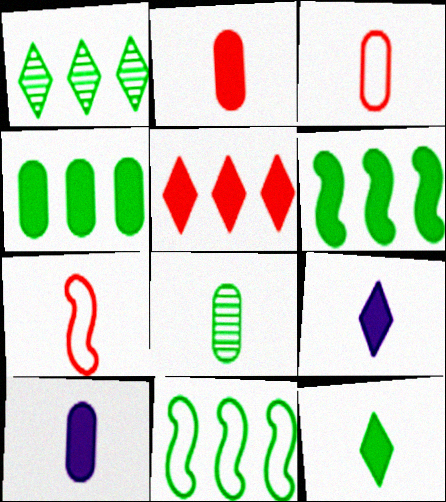[[1, 4, 11], 
[3, 8, 10], 
[7, 8, 9]]